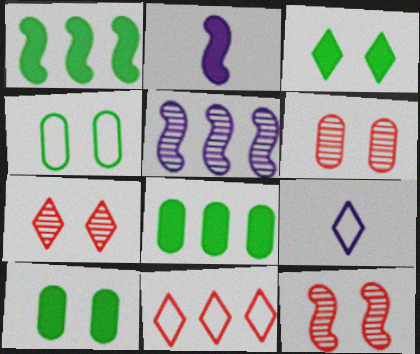[[1, 6, 9], 
[5, 8, 11], 
[6, 7, 12], 
[8, 9, 12]]